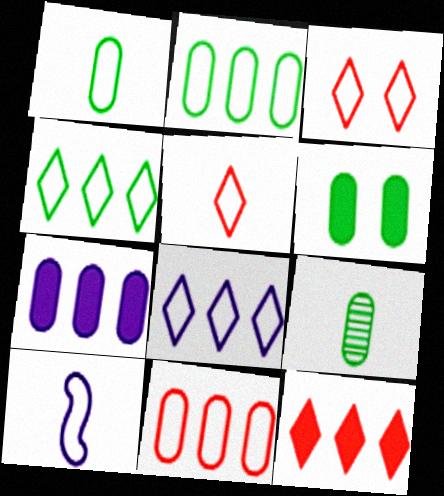[[1, 5, 10], 
[2, 3, 10], 
[2, 6, 9]]